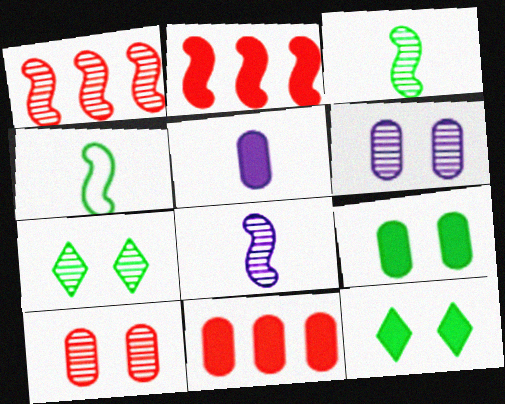[[2, 5, 12], 
[5, 9, 11]]